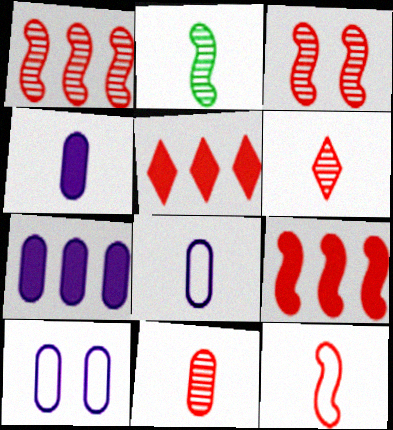[[2, 5, 10], 
[3, 9, 12]]